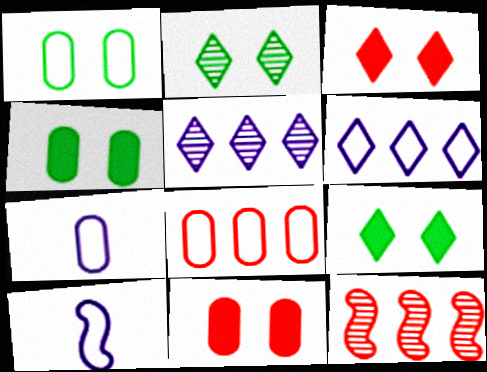[[1, 7, 8], 
[7, 9, 12]]